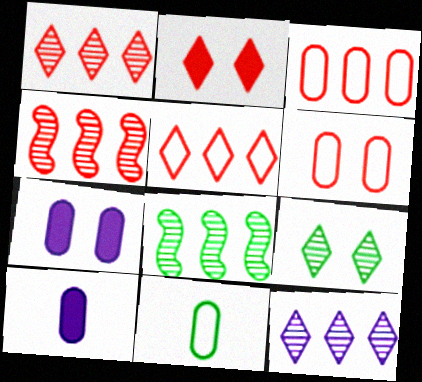[]